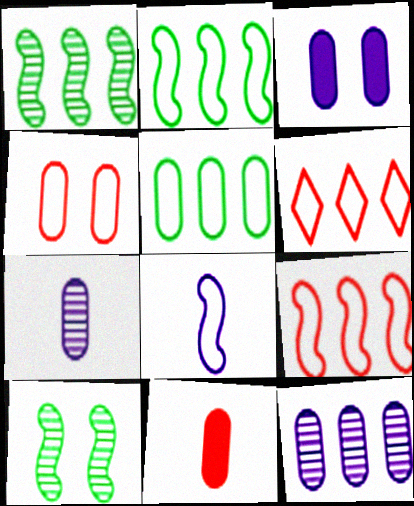[]